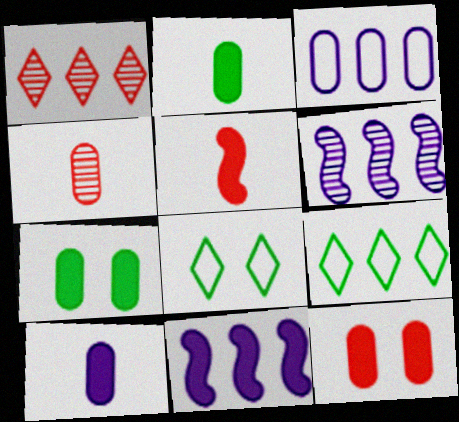[[3, 4, 7], 
[4, 8, 11]]